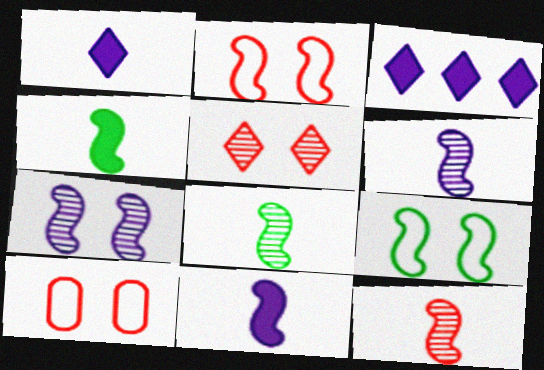[[3, 8, 10], 
[6, 8, 12]]